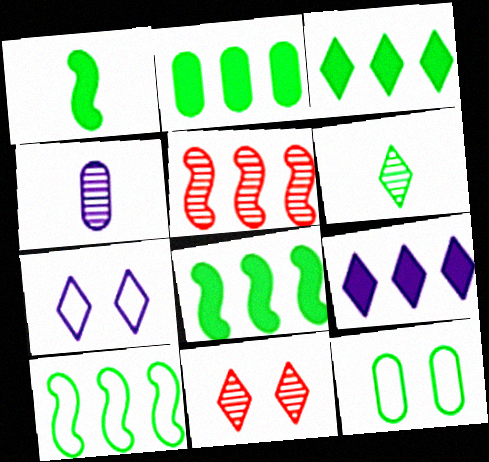[[2, 3, 8], 
[6, 8, 12]]